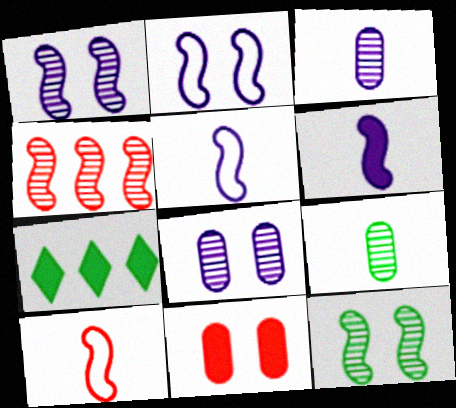[[6, 7, 11], 
[7, 8, 10]]